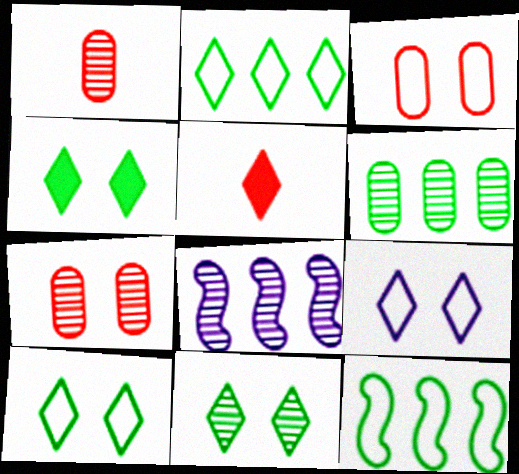[[1, 8, 11], 
[4, 10, 11]]